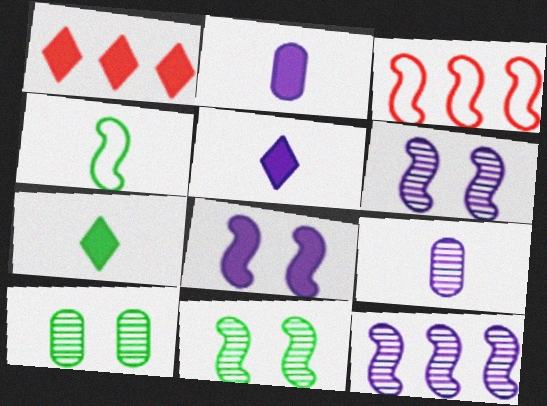[[3, 5, 10]]